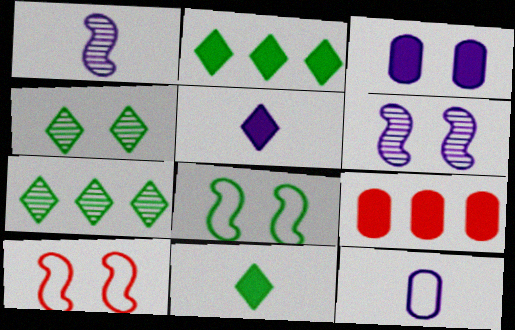[[1, 5, 12], 
[3, 4, 10]]